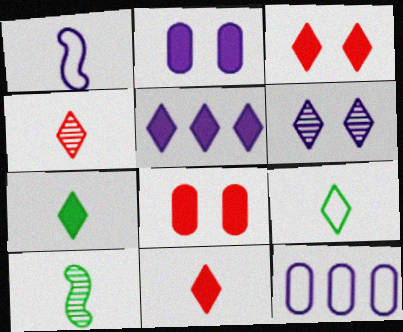[[3, 5, 7], 
[3, 10, 12]]